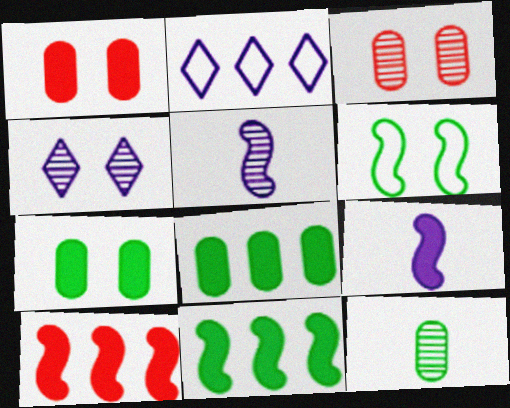[[1, 4, 6], 
[5, 6, 10]]